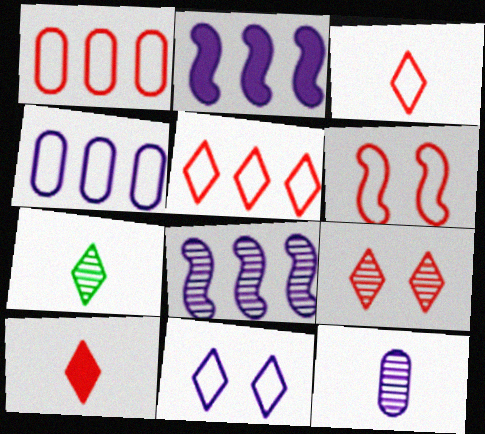[[1, 3, 6], 
[2, 11, 12], 
[5, 9, 10]]